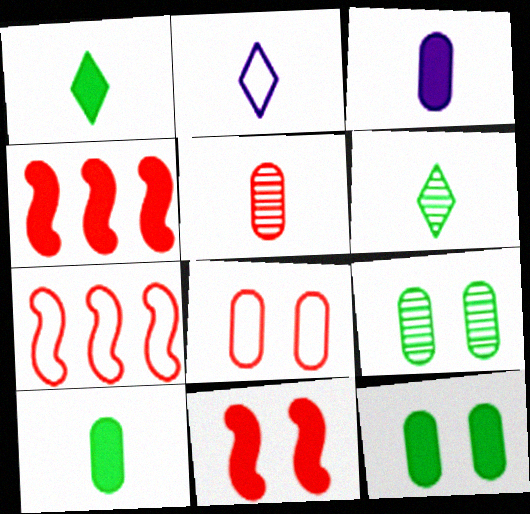[[2, 4, 9]]